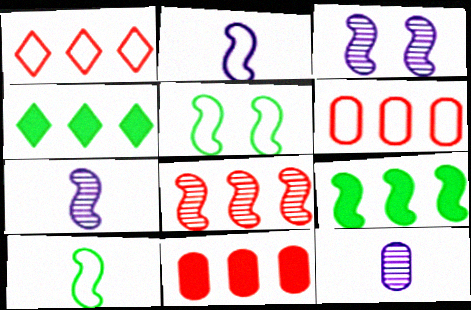[[1, 8, 11]]